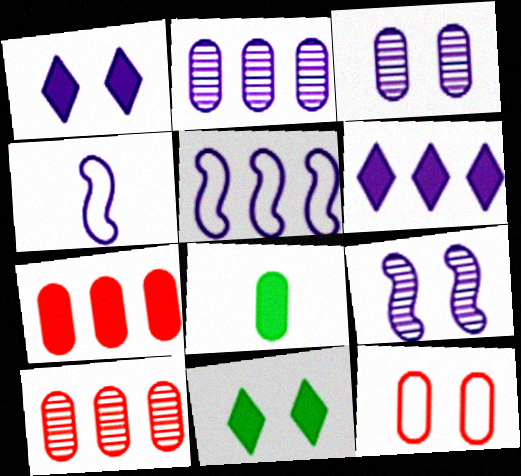[[1, 2, 4], 
[2, 5, 6], 
[2, 8, 12], 
[3, 4, 6], 
[4, 10, 11], 
[9, 11, 12]]